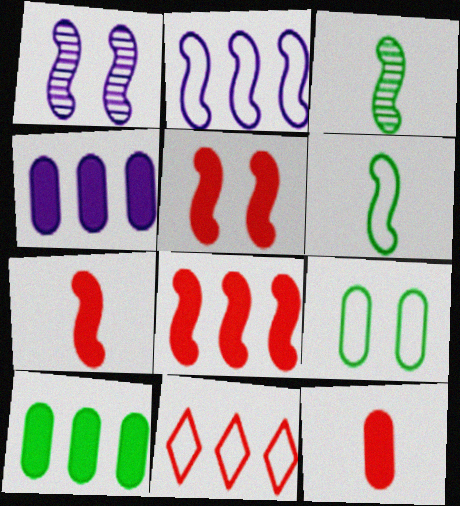[[1, 6, 8], 
[2, 3, 5], 
[5, 7, 8]]